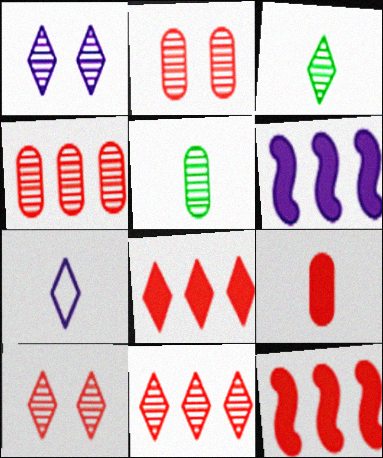[[1, 3, 11]]